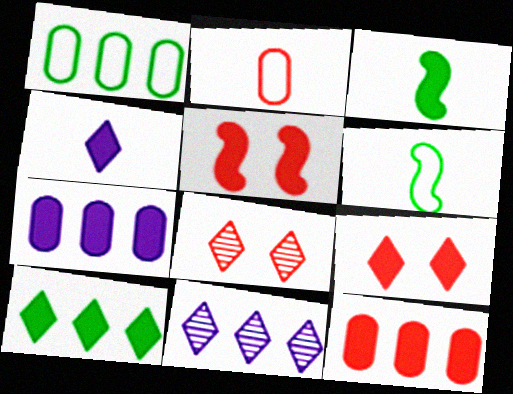[[3, 7, 9], 
[4, 9, 10], 
[6, 7, 8]]